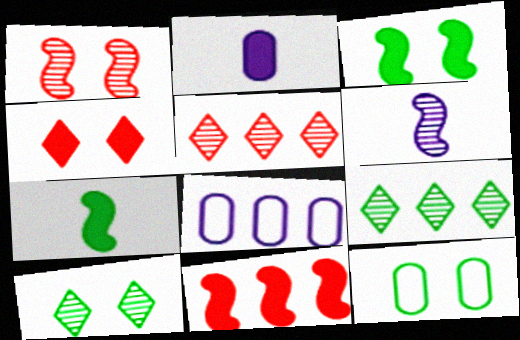[[3, 10, 12], 
[7, 9, 12], 
[8, 9, 11]]